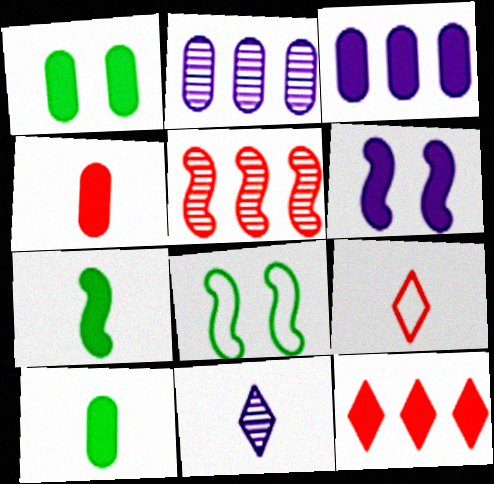[[1, 3, 4], 
[6, 10, 12]]